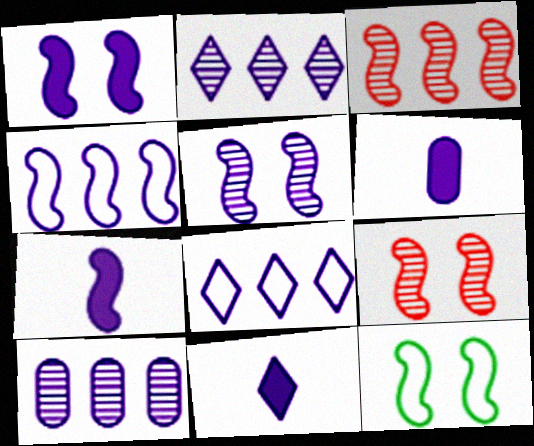[[1, 9, 12], 
[3, 7, 12], 
[4, 5, 7], 
[5, 6, 8], 
[6, 7, 11]]